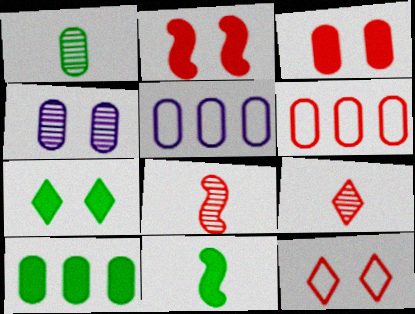[[1, 3, 5], 
[2, 6, 9], 
[5, 7, 8], 
[7, 10, 11]]